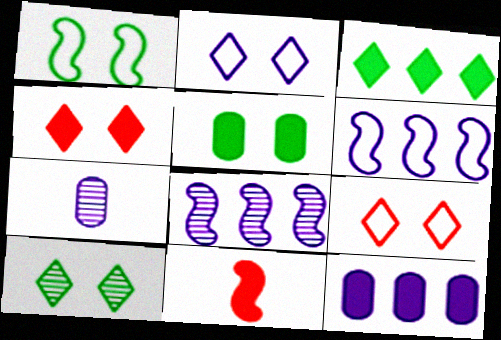[[1, 5, 10], 
[1, 8, 11], 
[2, 4, 10]]